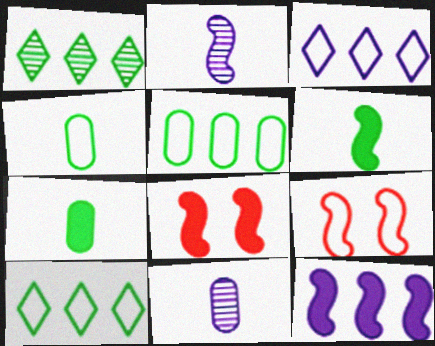[[3, 4, 9], 
[6, 8, 12], 
[8, 10, 11]]